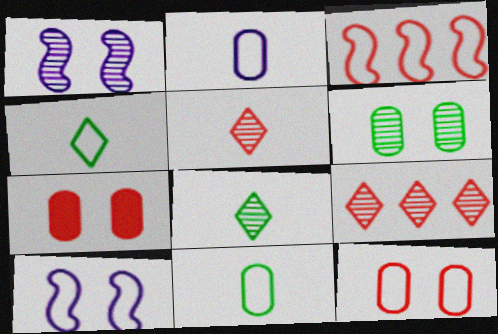[[3, 5, 7]]